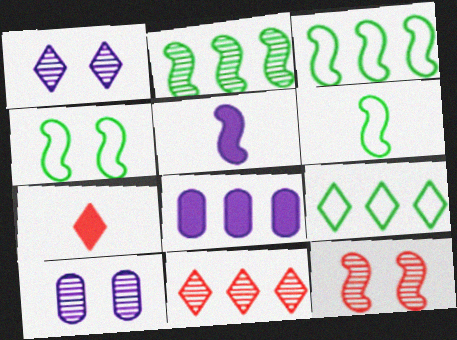[[1, 7, 9], 
[3, 4, 6], 
[3, 5, 12], 
[3, 7, 10], 
[3, 8, 11]]